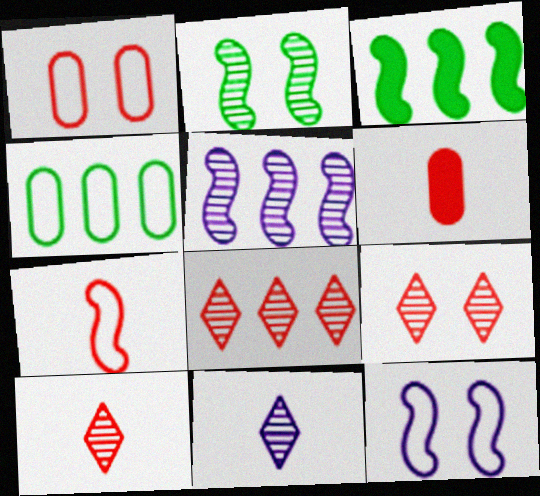[[1, 3, 11], 
[6, 7, 10], 
[8, 9, 10]]